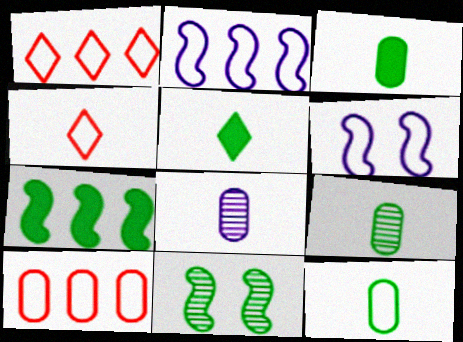[[1, 6, 12], 
[3, 9, 12]]